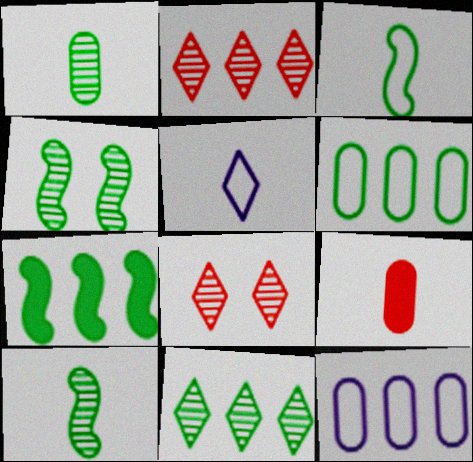[[1, 4, 11], 
[2, 7, 12], 
[3, 4, 7], 
[5, 9, 10], 
[6, 7, 11]]